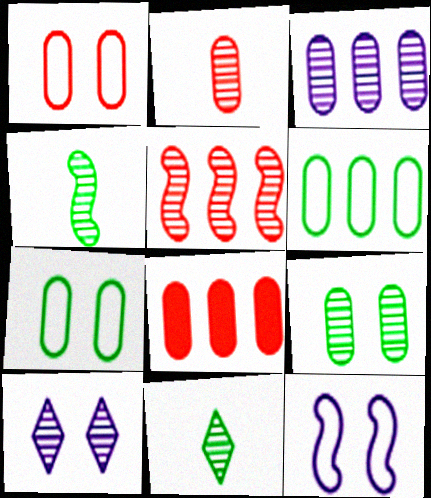[[1, 2, 8], 
[2, 3, 9], 
[3, 6, 8], 
[8, 11, 12]]